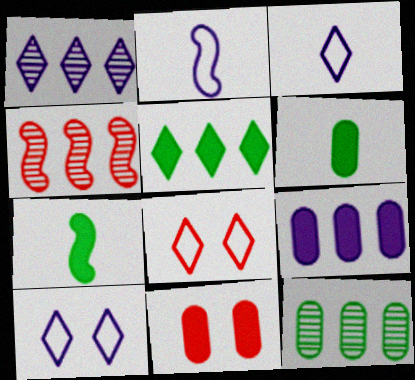[[1, 4, 12], 
[4, 6, 10], 
[6, 9, 11]]